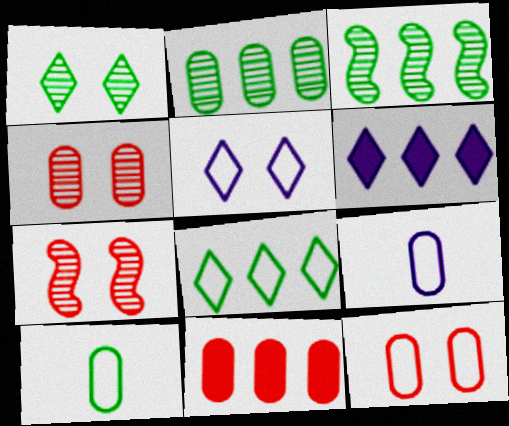[[6, 7, 10]]